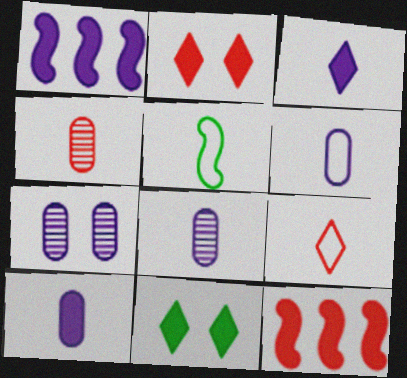[[3, 4, 5], 
[5, 6, 9], 
[6, 8, 10], 
[10, 11, 12]]